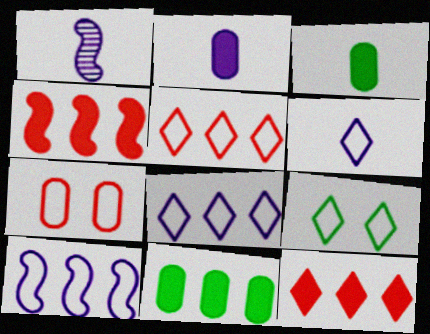[[1, 2, 6], 
[5, 6, 9]]